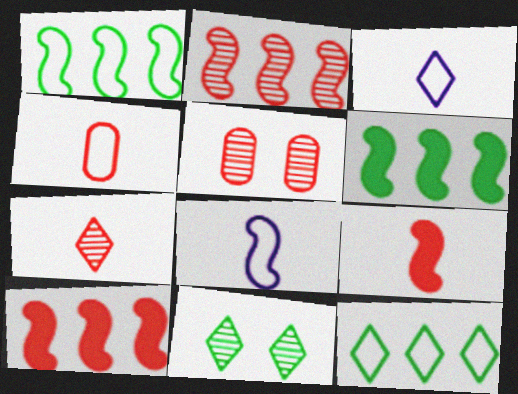[[2, 5, 7], 
[3, 5, 6], 
[4, 7, 9]]